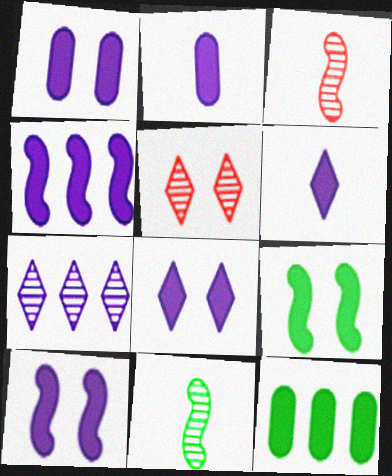[[1, 4, 6], 
[1, 8, 10], 
[2, 4, 8]]